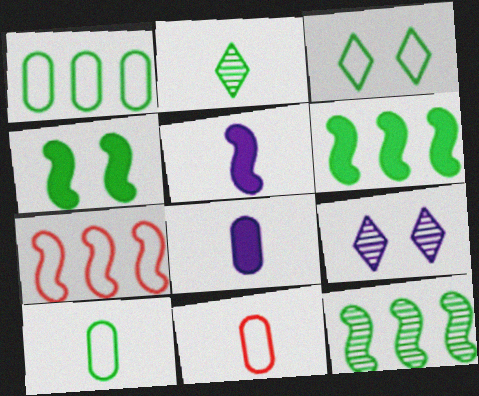[[1, 2, 4], 
[2, 5, 11], 
[6, 9, 11]]